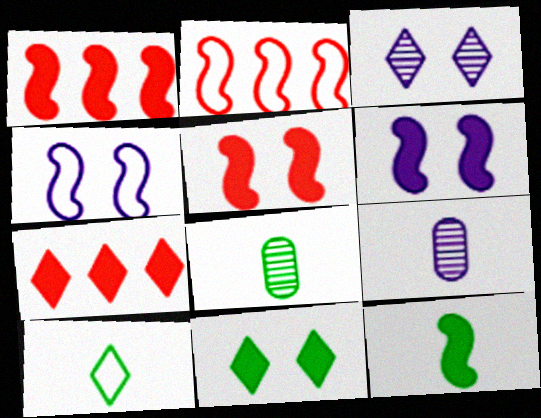[[1, 6, 12], 
[2, 9, 11], 
[3, 7, 10], 
[4, 7, 8], 
[8, 10, 12]]